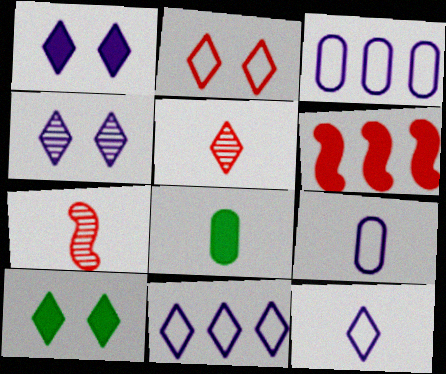[[1, 6, 8], 
[2, 4, 10], 
[3, 7, 10], 
[5, 10, 11], 
[7, 8, 12]]